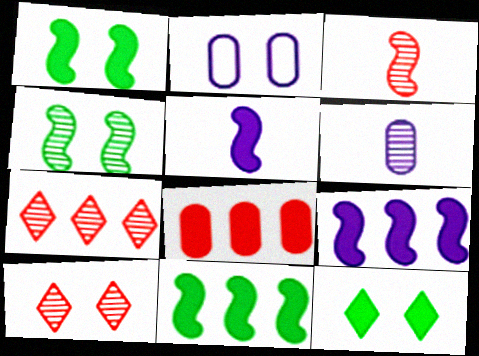[[1, 2, 10], 
[4, 6, 7], 
[5, 8, 12]]